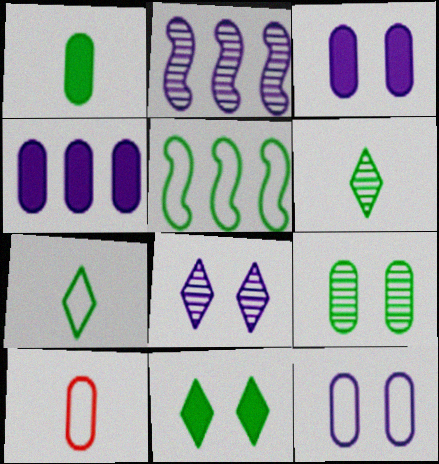[[2, 10, 11], 
[4, 9, 10]]